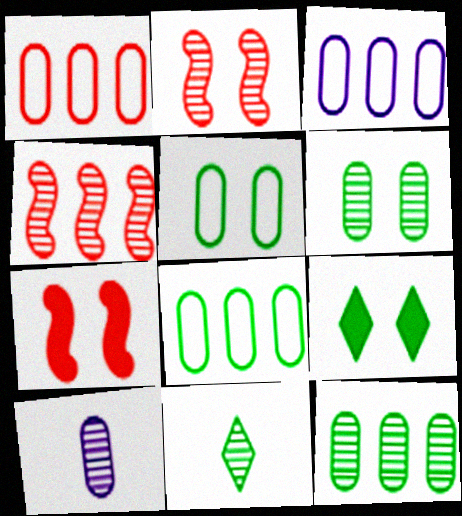[[1, 3, 8], 
[3, 7, 11]]